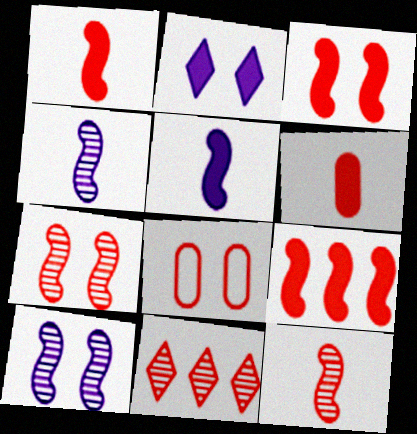[[1, 3, 9], 
[1, 8, 11]]